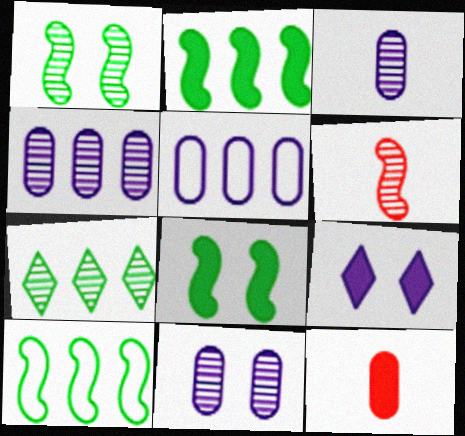[[2, 9, 12], 
[3, 4, 11], 
[6, 7, 11]]